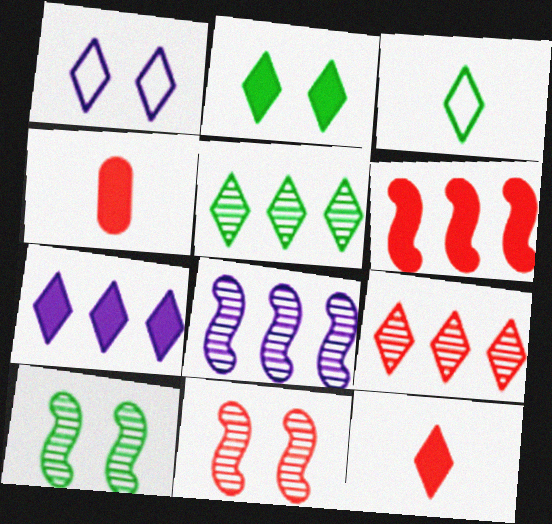[[1, 5, 12], 
[2, 3, 5], 
[2, 7, 12]]